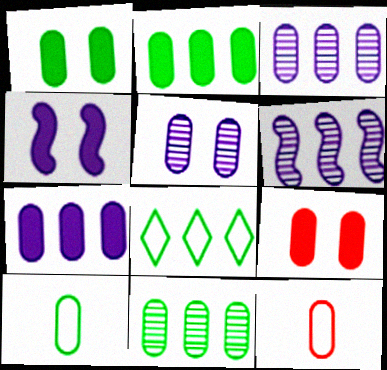[[1, 3, 12], 
[1, 10, 11], 
[2, 5, 12], 
[3, 9, 10]]